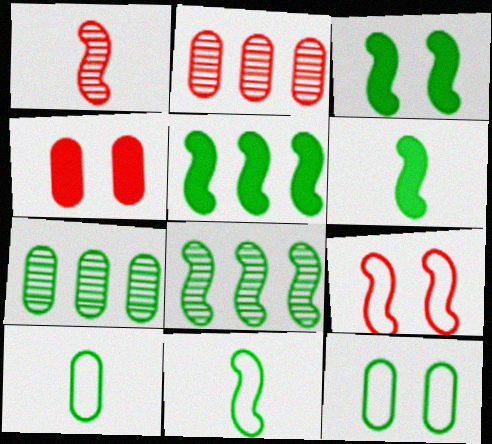[[3, 5, 6], 
[3, 8, 11]]